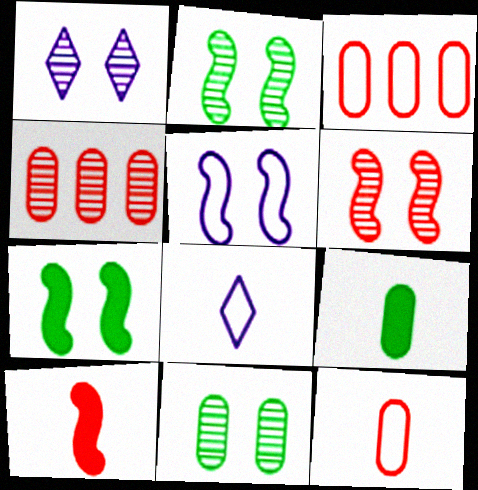[[1, 6, 11], 
[4, 7, 8], 
[5, 6, 7]]